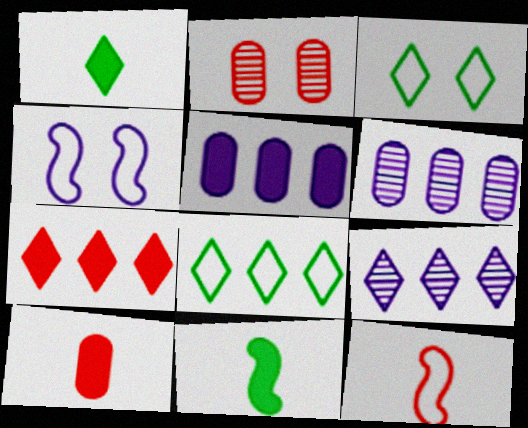[[2, 7, 12], 
[7, 8, 9]]